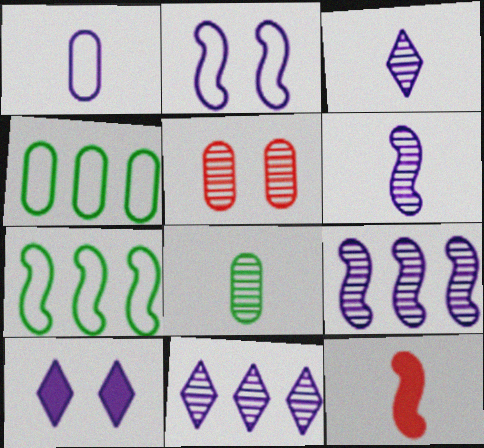[[1, 9, 10]]